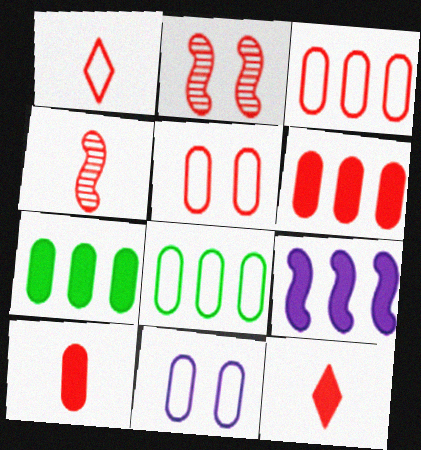[[1, 2, 6], 
[1, 4, 10], 
[2, 3, 12]]